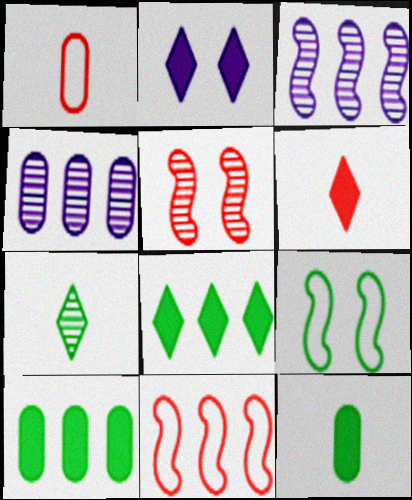[[2, 6, 8], 
[4, 5, 7], 
[4, 6, 9], 
[4, 8, 11], 
[7, 9, 10]]